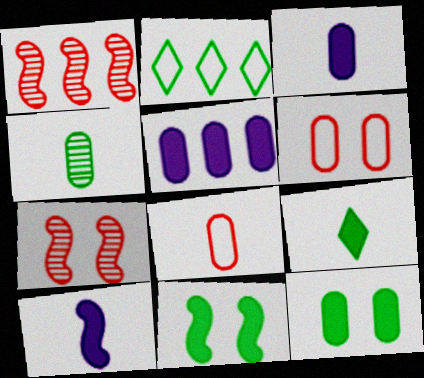[[1, 2, 5], 
[2, 3, 7], 
[2, 4, 11], 
[3, 4, 8], 
[4, 5, 6]]